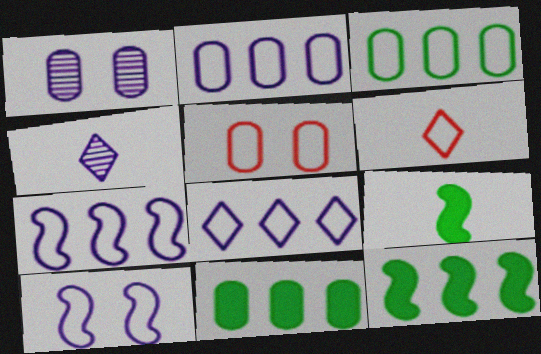[[1, 6, 12], 
[2, 7, 8], 
[3, 6, 10], 
[4, 5, 12]]